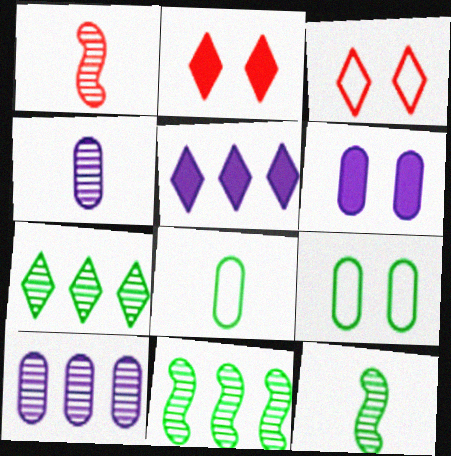[[1, 5, 9]]